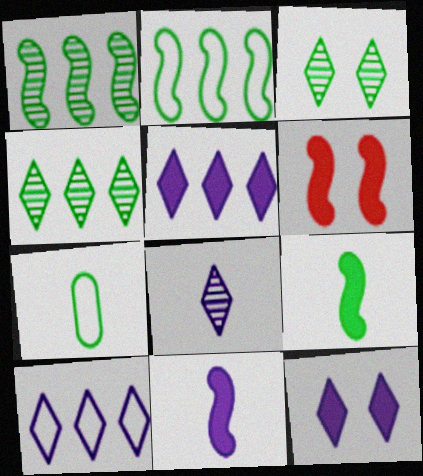[[8, 10, 12]]